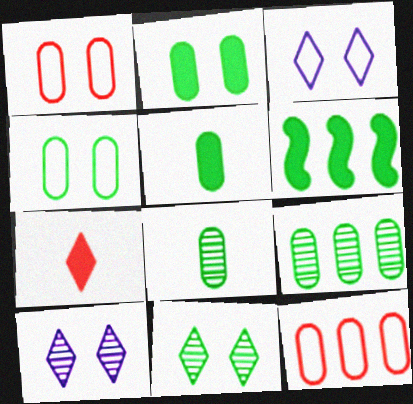[[4, 5, 9]]